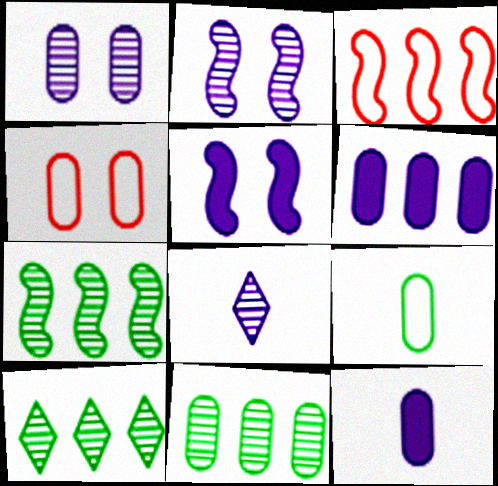[[3, 6, 10], 
[4, 11, 12], 
[7, 10, 11]]